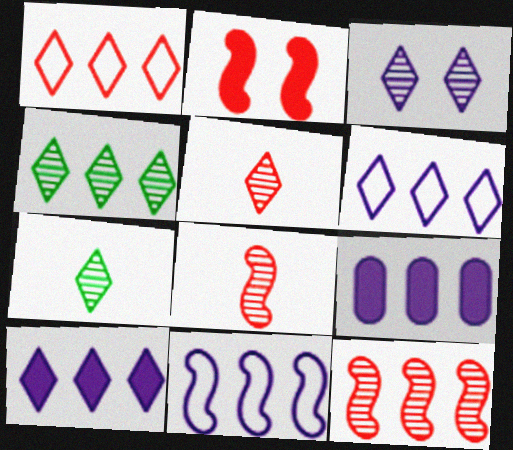[[1, 4, 10], 
[3, 4, 5]]